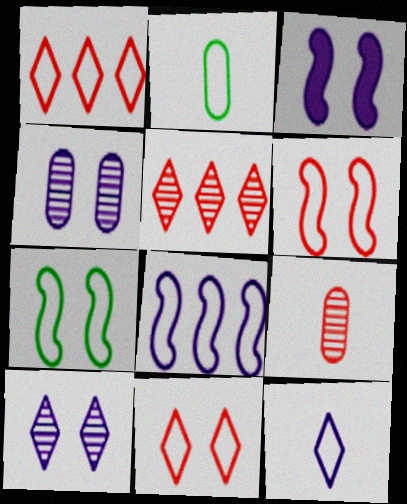[[2, 3, 5], 
[2, 8, 11]]